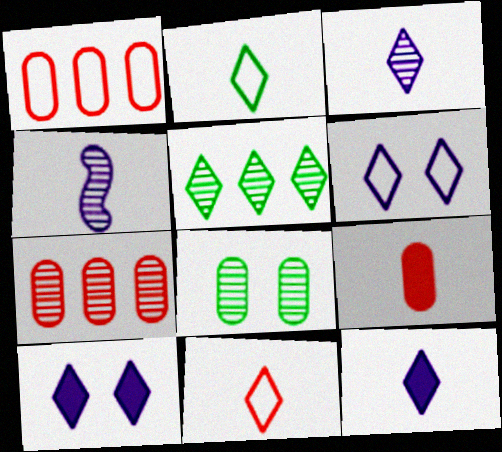[[2, 4, 9], 
[5, 10, 11]]